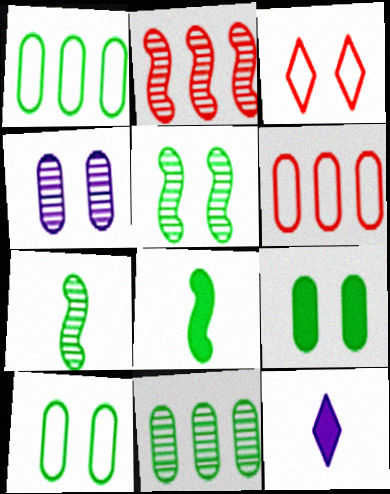[[2, 10, 12], 
[5, 6, 12]]